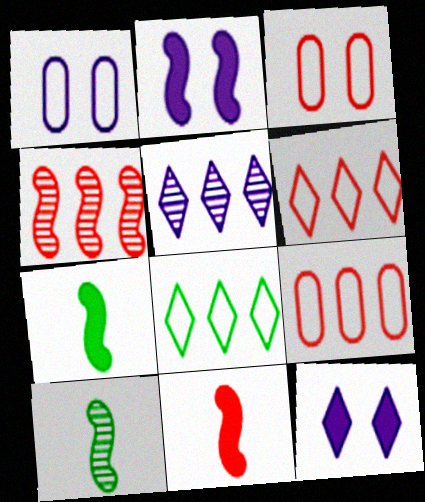[[3, 5, 7], 
[9, 10, 12]]